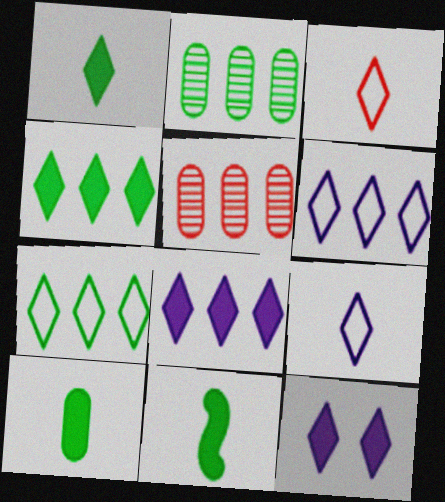[[1, 10, 11]]